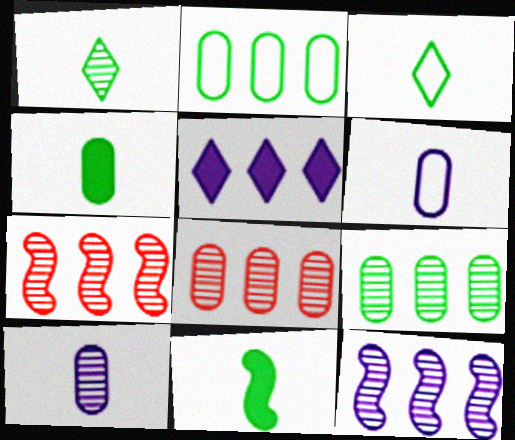[[2, 5, 7]]